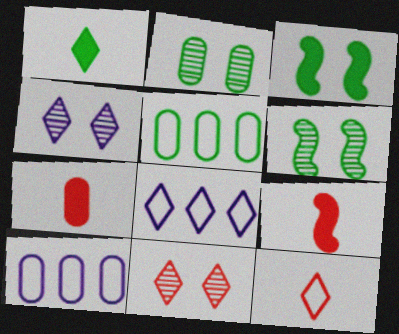[[1, 5, 6], 
[1, 8, 11], 
[2, 7, 10], 
[2, 8, 9], 
[4, 5, 9], 
[6, 7, 8]]